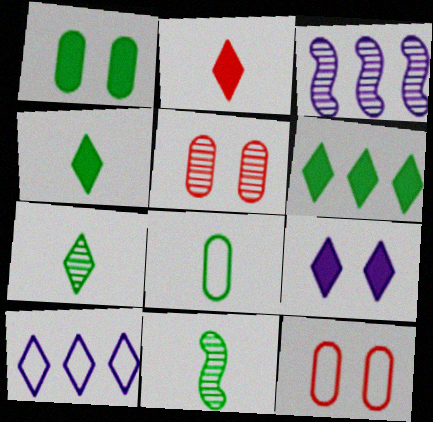[[2, 6, 9], 
[3, 4, 12], 
[3, 5, 7], 
[4, 8, 11]]